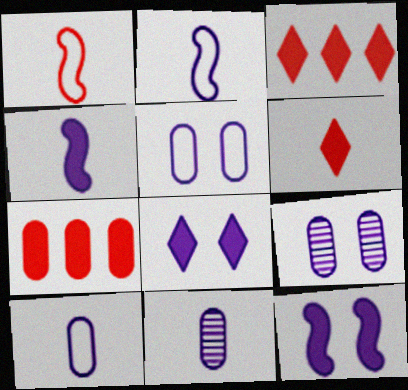[]